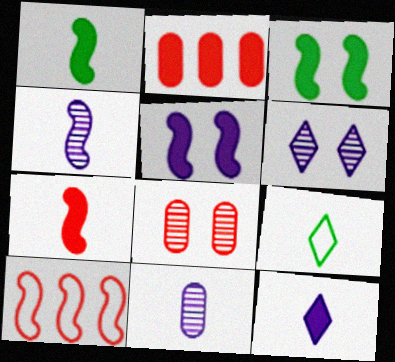[[2, 3, 12], 
[3, 4, 10], 
[7, 9, 11]]